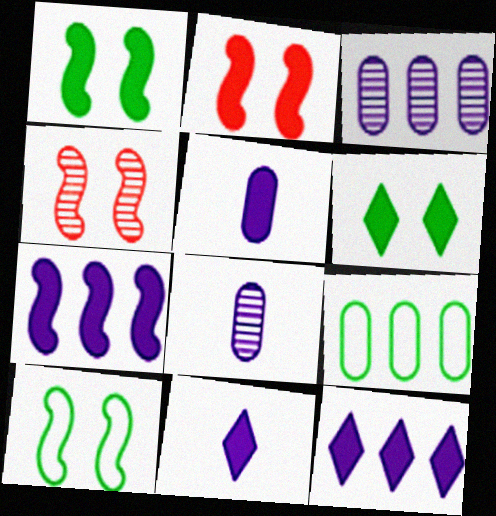[[4, 9, 11]]